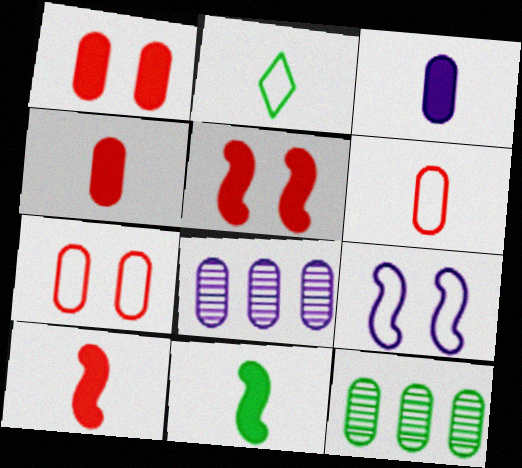[[2, 5, 8], 
[3, 7, 12]]